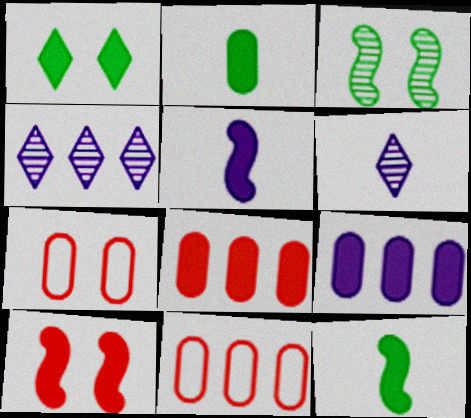[[1, 5, 8], 
[4, 7, 12]]